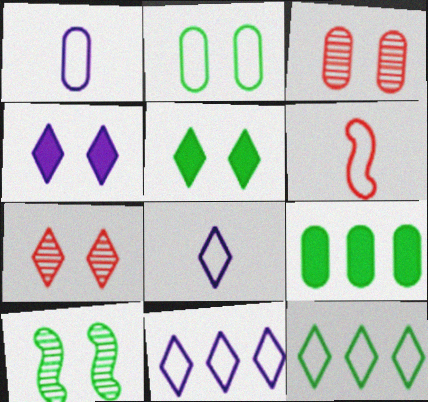[[1, 3, 9], 
[2, 5, 10], 
[2, 6, 11]]